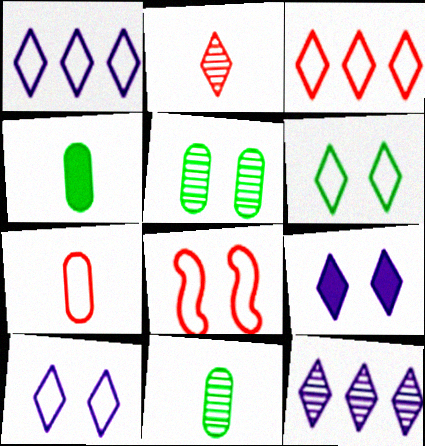[[3, 7, 8], 
[4, 8, 12], 
[5, 8, 9]]